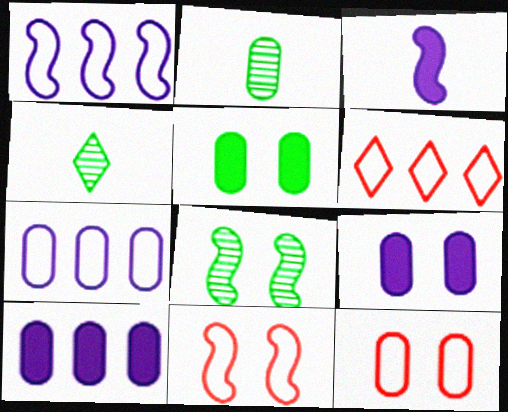[[2, 10, 12], 
[4, 10, 11]]